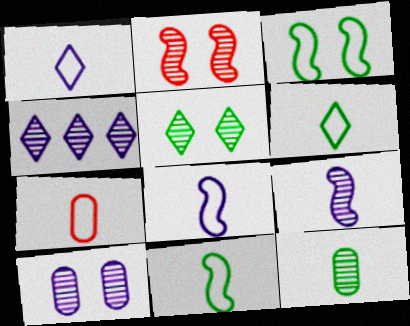[[1, 7, 11], 
[2, 4, 12], 
[2, 5, 10], 
[4, 9, 10], 
[6, 7, 8]]